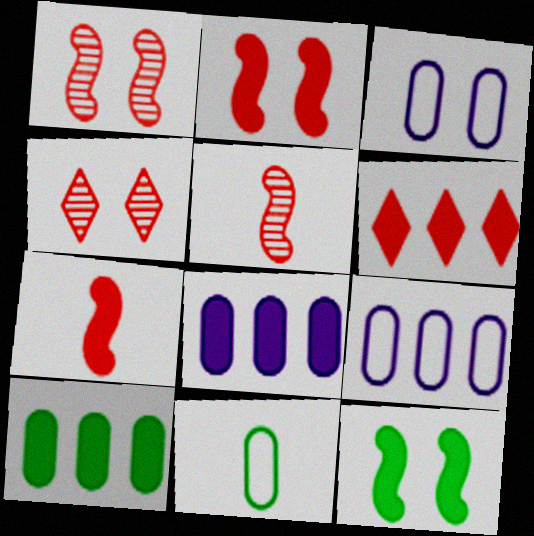[[3, 4, 12]]